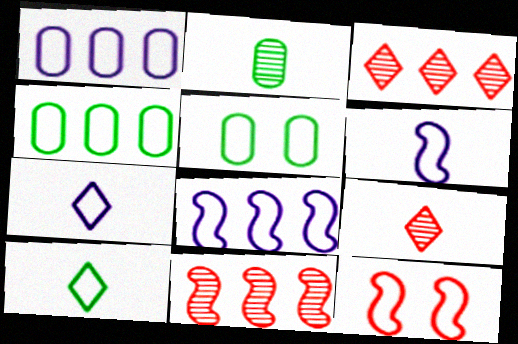[[1, 10, 12], 
[4, 7, 12]]